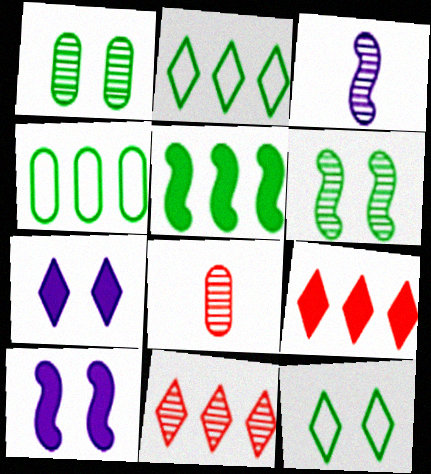[[1, 3, 11], 
[2, 8, 10]]